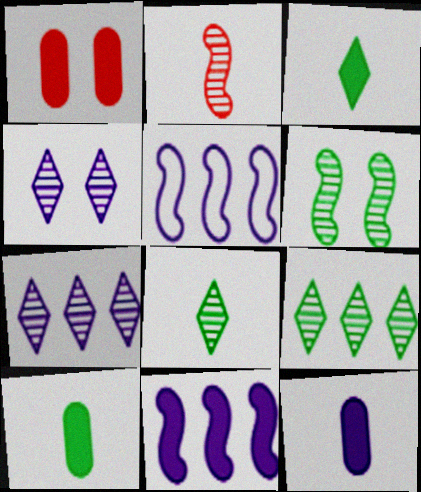[[1, 3, 11], 
[1, 5, 8], 
[4, 5, 12]]